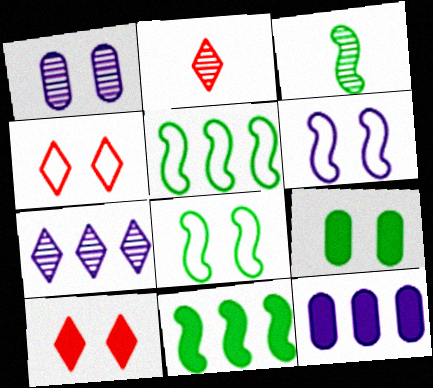[[1, 8, 10], 
[2, 8, 12], 
[3, 4, 12], 
[3, 8, 11]]